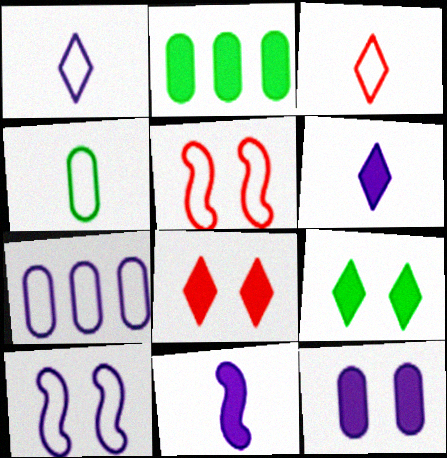[[1, 7, 10], 
[2, 8, 11]]